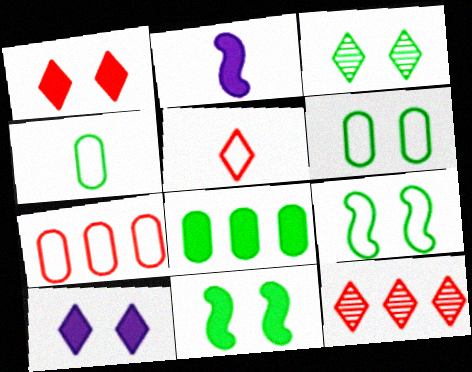[[1, 2, 8], 
[1, 5, 12], 
[2, 3, 7], 
[2, 6, 12], 
[3, 6, 11]]